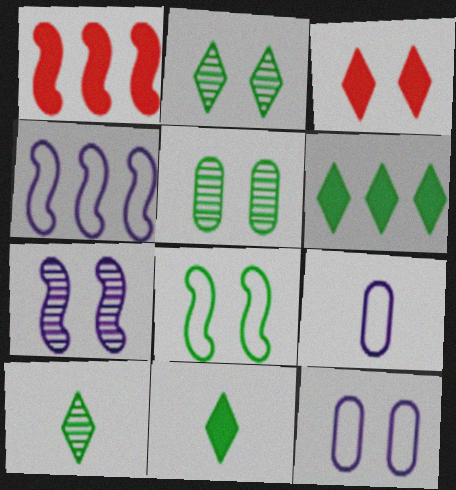[[1, 2, 9], 
[1, 10, 12]]